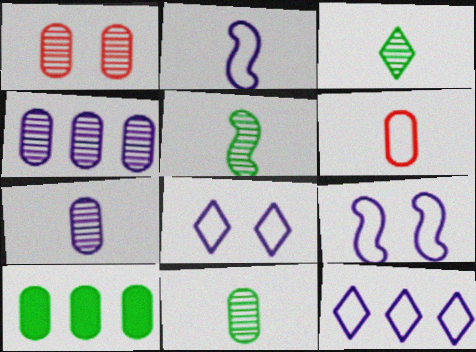[[1, 4, 11], 
[3, 5, 11]]